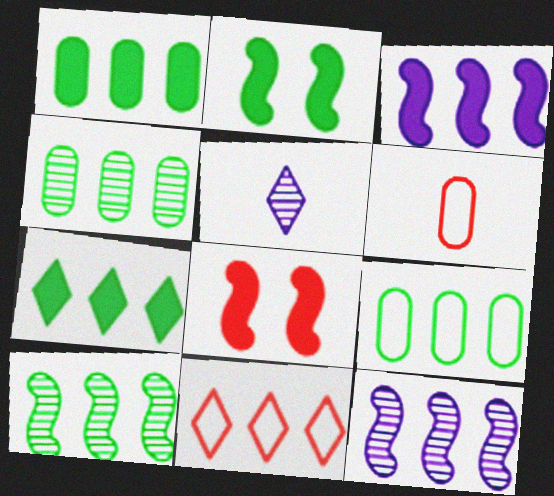[[1, 4, 9], 
[1, 11, 12], 
[3, 4, 11], 
[5, 8, 9], 
[7, 9, 10]]